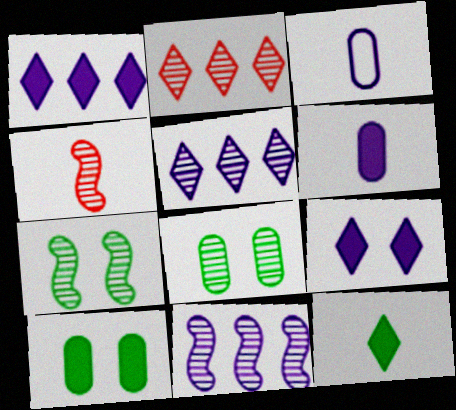[[3, 4, 12], 
[3, 9, 11], 
[4, 5, 8], 
[4, 7, 11]]